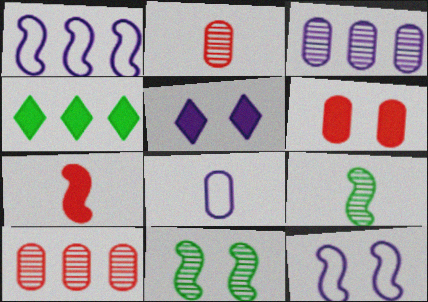[[1, 4, 10], 
[1, 7, 11], 
[2, 4, 12]]